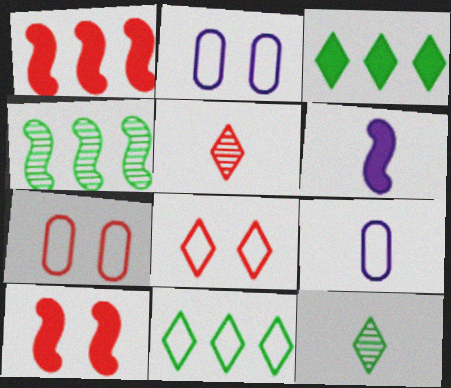[[1, 2, 12], 
[1, 5, 7]]